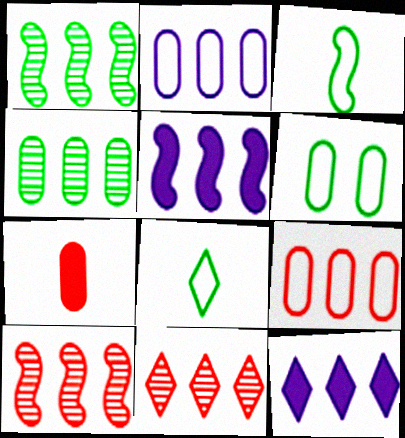[[1, 9, 12]]